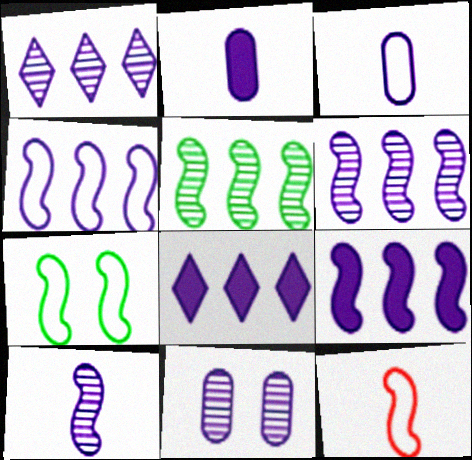[[1, 10, 11], 
[4, 6, 9], 
[4, 7, 12]]